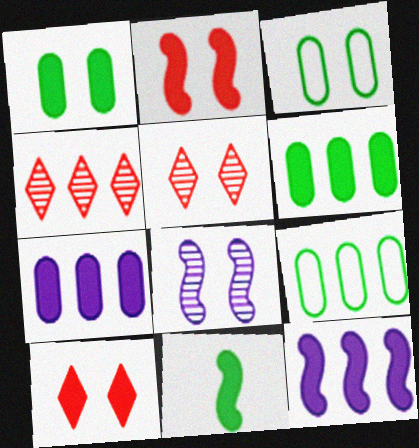[[2, 11, 12], 
[3, 8, 10], 
[4, 9, 12], 
[7, 10, 11]]